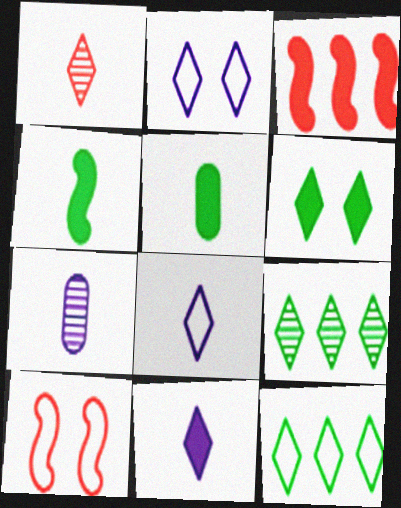[]